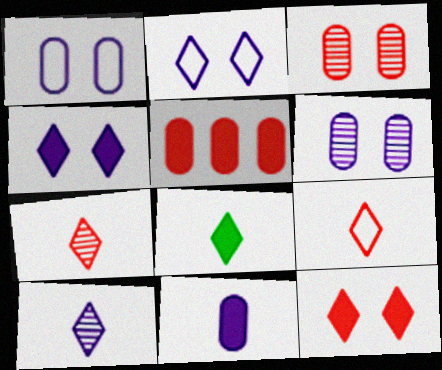[[8, 9, 10]]